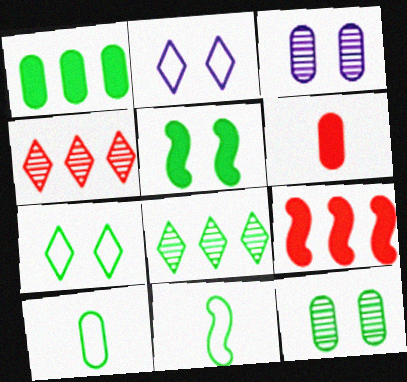[[1, 10, 12], 
[5, 7, 12], 
[5, 8, 10]]